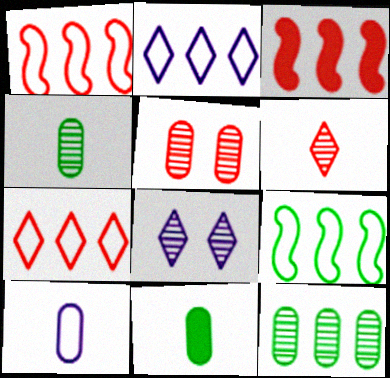[[1, 8, 11], 
[2, 3, 12]]